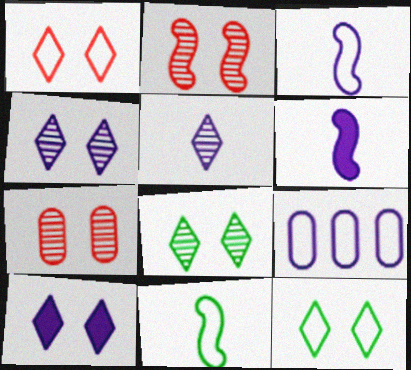[[1, 8, 10], 
[1, 9, 11], 
[4, 6, 9]]